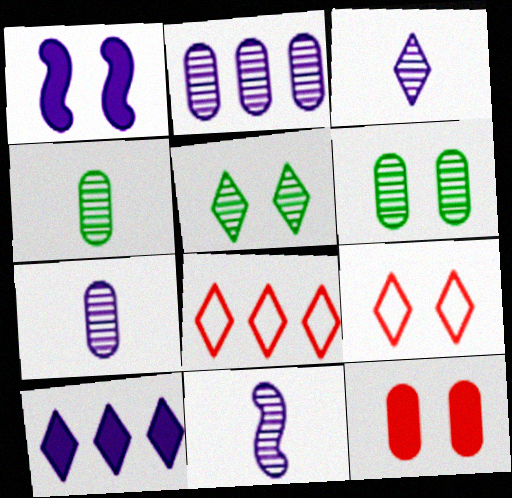[[1, 4, 8], 
[1, 6, 9], 
[3, 7, 11]]